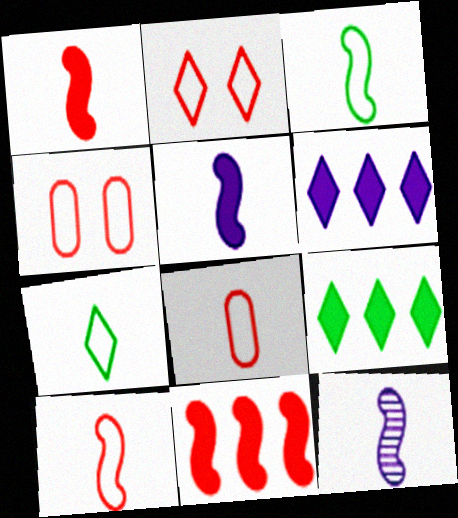[[1, 3, 12], 
[4, 9, 12]]